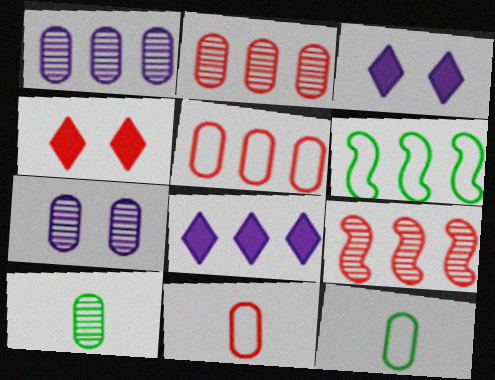[[2, 6, 8], 
[2, 7, 10], 
[3, 9, 12], 
[4, 9, 11]]